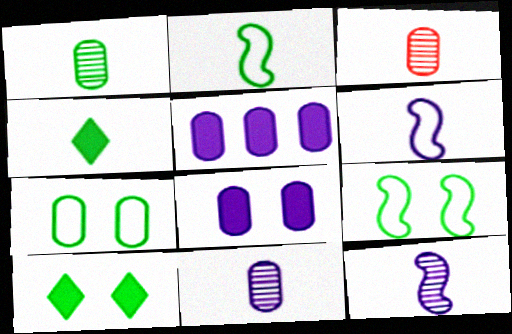[[1, 2, 4], 
[1, 3, 11], 
[3, 4, 6], 
[3, 5, 7]]